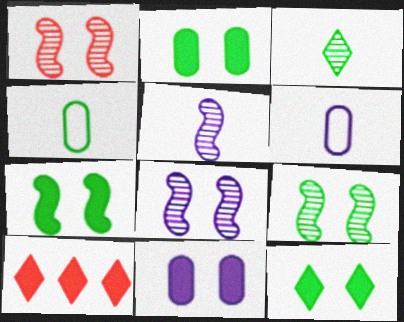[[1, 8, 9], 
[2, 7, 12], 
[4, 8, 10], 
[6, 9, 10]]